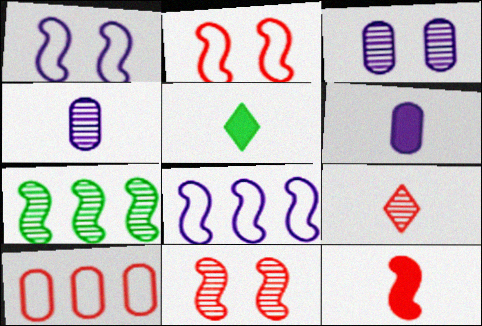[[1, 7, 12], 
[3, 7, 9], 
[5, 6, 12]]